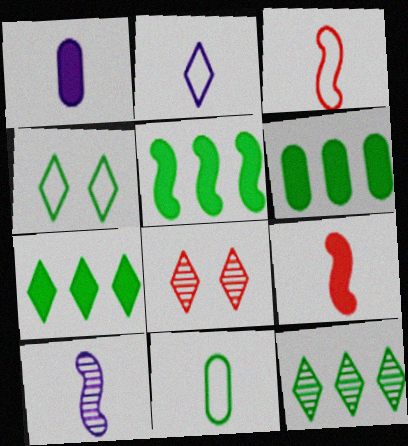[[1, 2, 10], 
[2, 3, 11], 
[2, 7, 8], 
[5, 6, 7]]